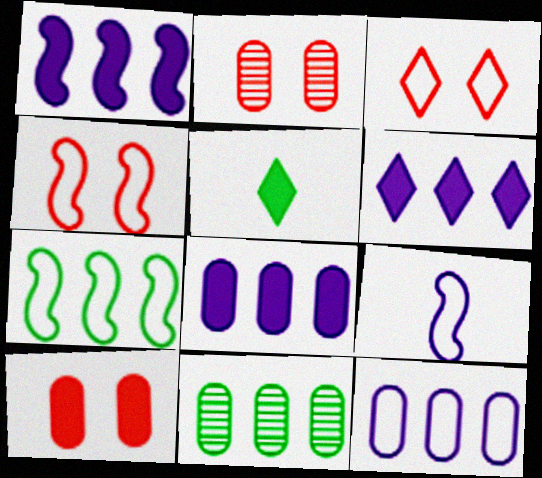[[1, 5, 10], 
[1, 6, 8], 
[4, 7, 9]]